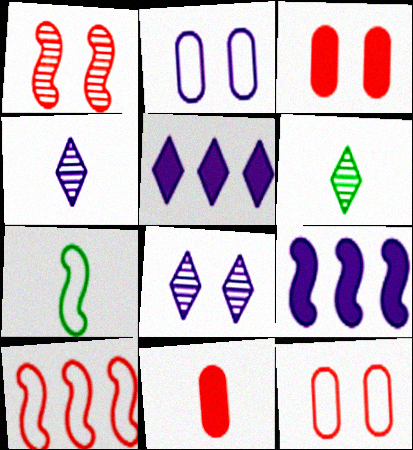[[1, 7, 9], 
[2, 4, 9], 
[4, 7, 11], 
[6, 9, 12]]